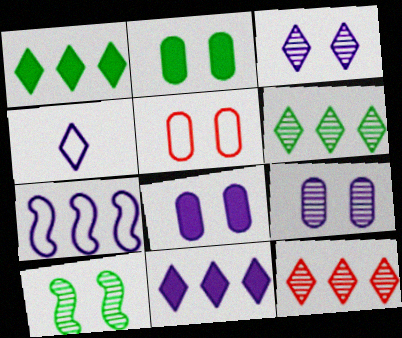[[2, 5, 9], 
[3, 4, 11]]